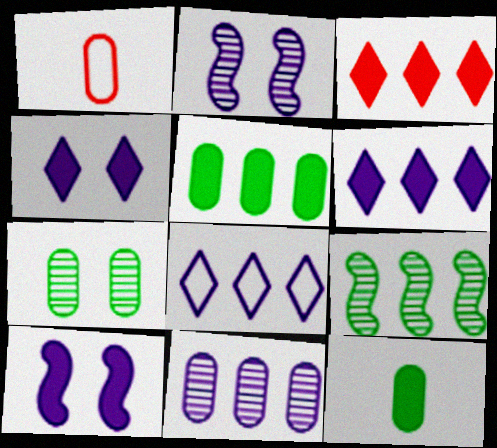[[1, 4, 9], 
[3, 10, 12]]